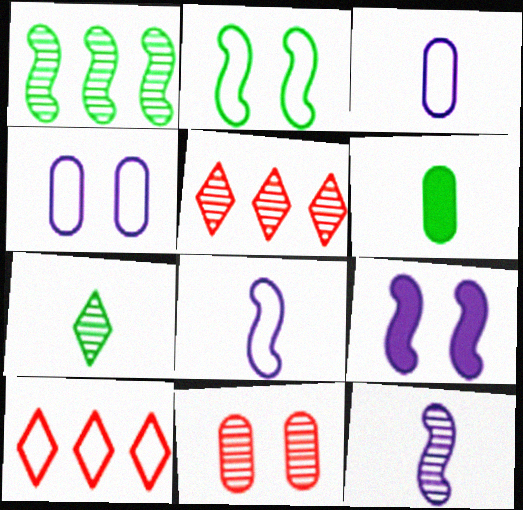[[2, 3, 10]]